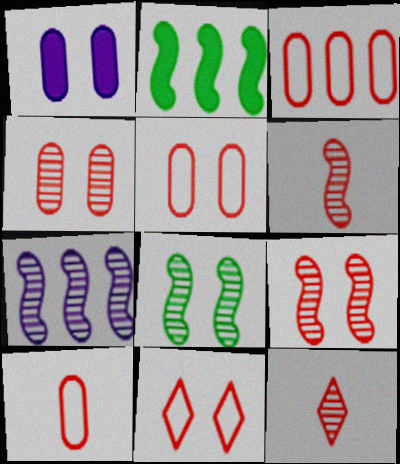[[1, 8, 11], 
[3, 5, 10], 
[6, 7, 8]]